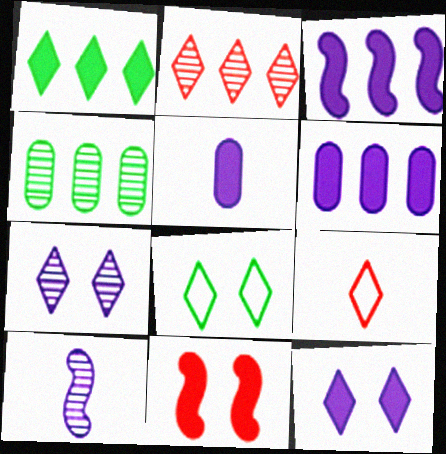[[1, 5, 11], 
[1, 7, 9], 
[3, 5, 12]]